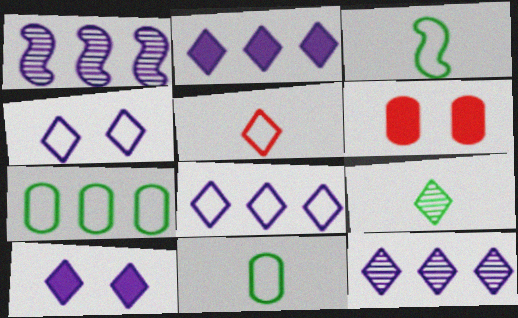[[2, 8, 12], 
[3, 6, 12]]